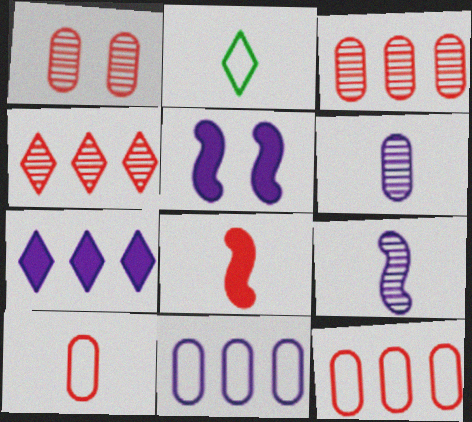[[2, 3, 5], 
[2, 6, 8]]